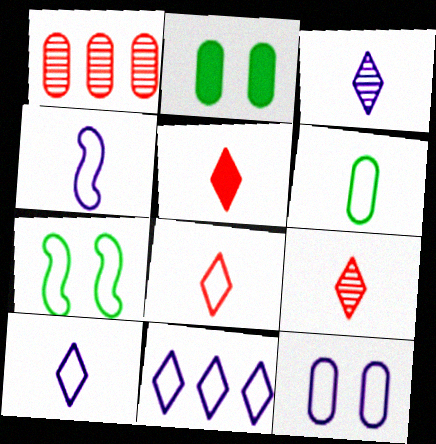[[4, 6, 8], 
[4, 11, 12], 
[5, 8, 9]]